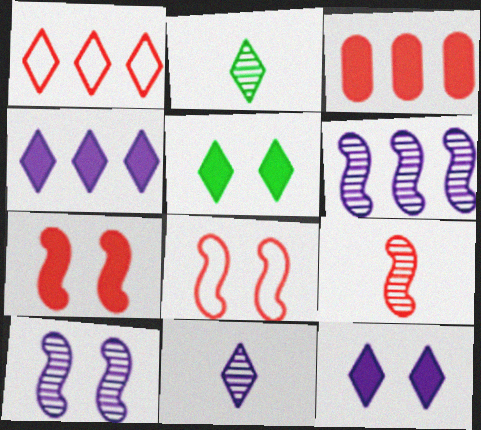[[1, 2, 12], 
[1, 5, 11]]